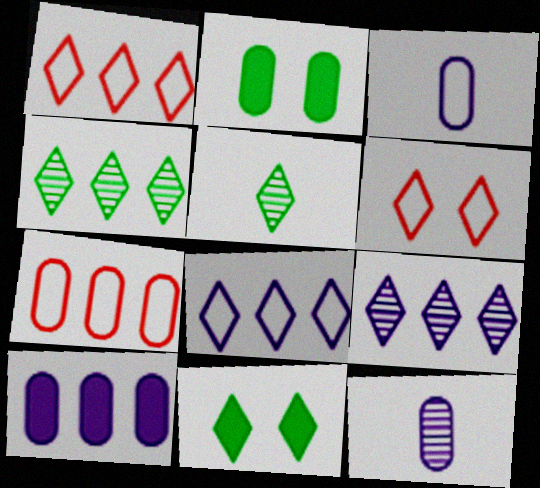[[2, 7, 12]]